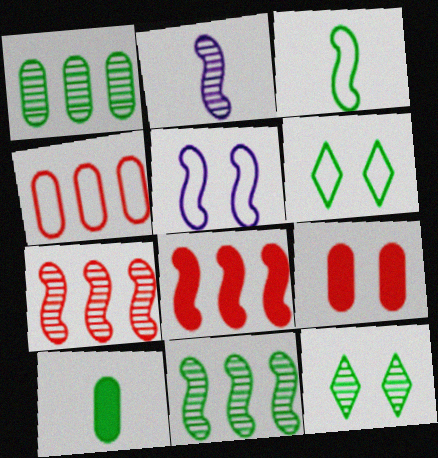[[5, 9, 12], 
[6, 10, 11]]